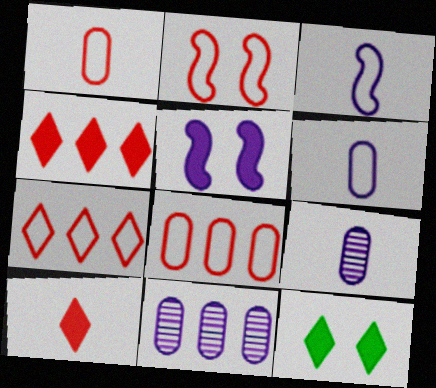[[1, 2, 7]]